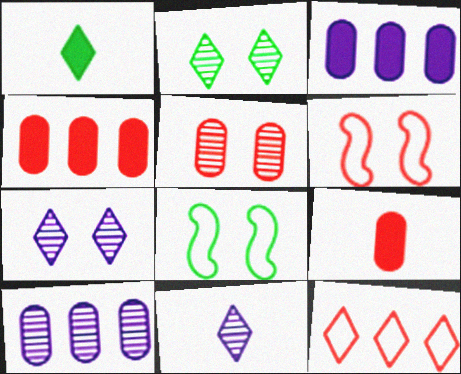[[1, 6, 10], 
[1, 7, 12], 
[4, 8, 11]]